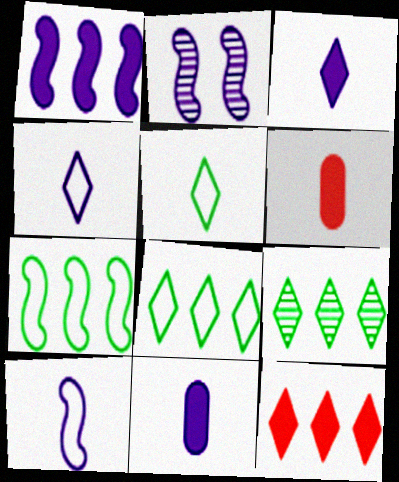[[1, 2, 10], 
[2, 6, 8]]